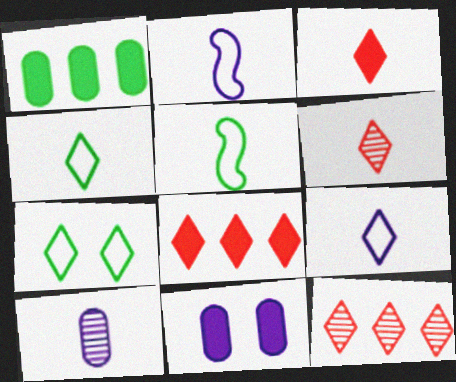[[3, 5, 10], 
[5, 11, 12]]